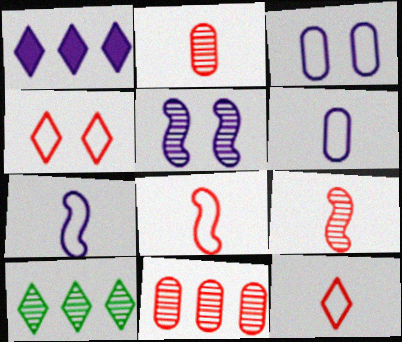[[1, 5, 6], 
[2, 5, 10]]